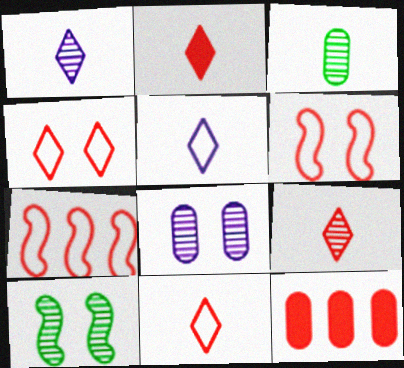[[2, 9, 11], 
[5, 10, 12], 
[6, 9, 12]]